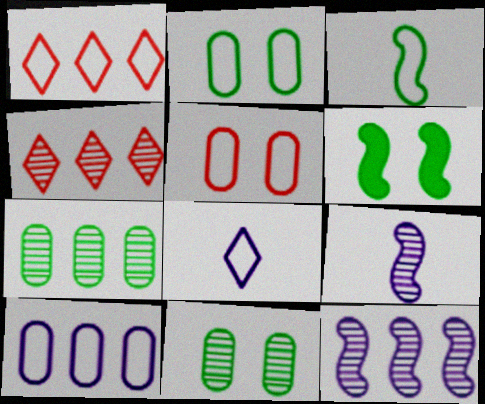[[4, 7, 12], 
[4, 9, 11]]